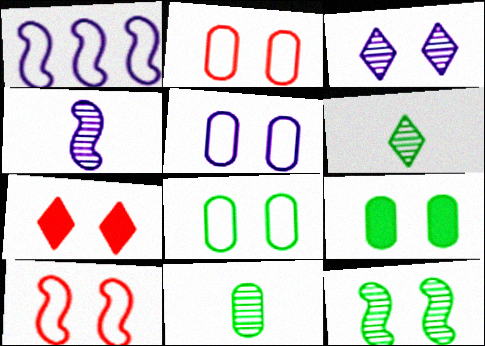[[1, 7, 11], 
[2, 5, 8], 
[3, 9, 10], 
[5, 7, 12]]